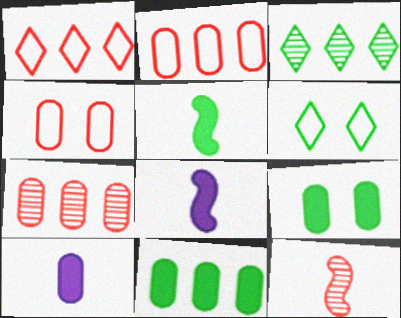[[3, 4, 8], 
[6, 7, 8]]